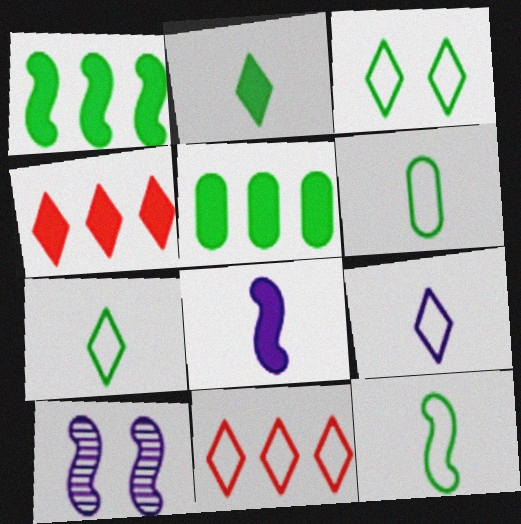[[3, 9, 11], 
[4, 6, 10], 
[6, 7, 12]]